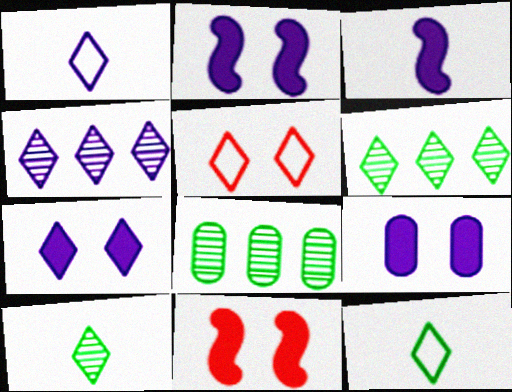[[1, 4, 7], 
[1, 8, 11], 
[2, 7, 9], 
[3, 5, 8]]